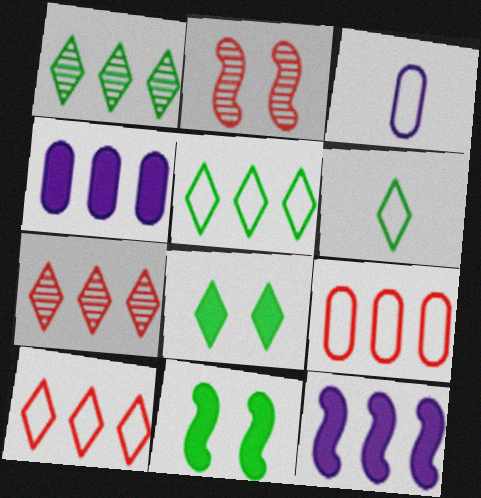[[1, 6, 8], 
[1, 9, 12], 
[2, 4, 6], 
[3, 7, 11]]